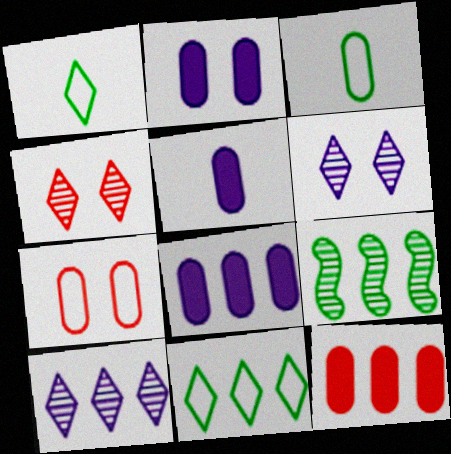[[2, 5, 8]]